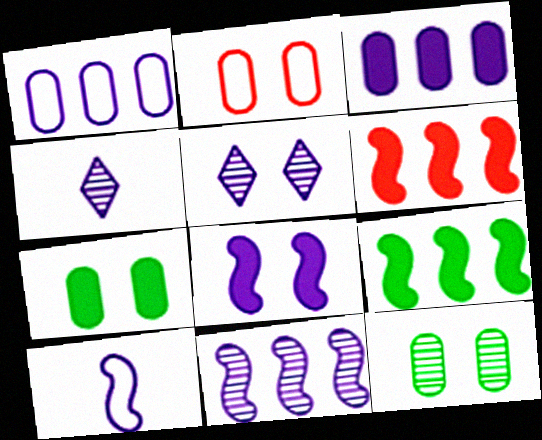[[1, 4, 8], 
[2, 4, 9], 
[3, 5, 10], 
[8, 10, 11]]